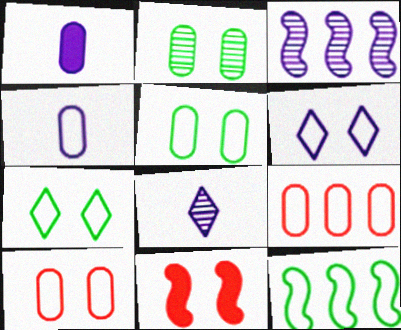[[1, 2, 9], 
[1, 3, 6], 
[2, 6, 11], 
[4, 5, 9]]